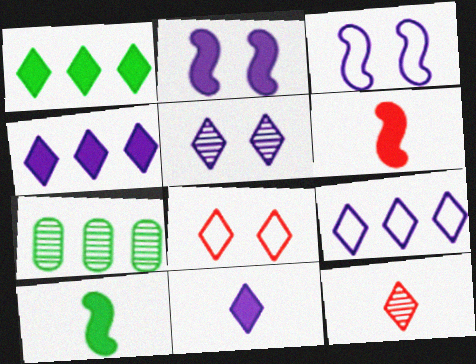[[5, 9, 11]]